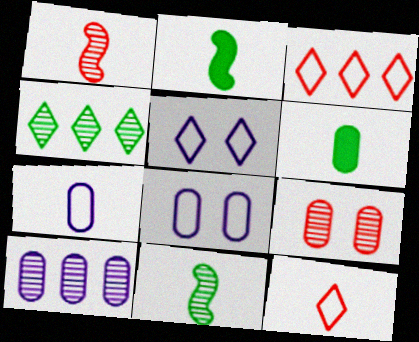[]